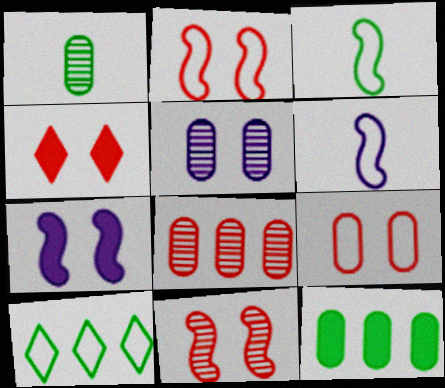[[1, 5, 8], 
[4, 9, 11], 
[6, 9, 10]]